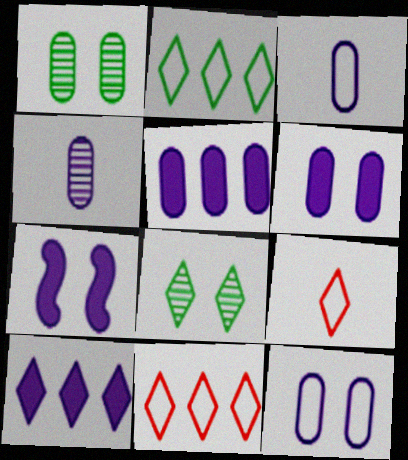[[4, 5, 12], 
[8, 9, 10]]